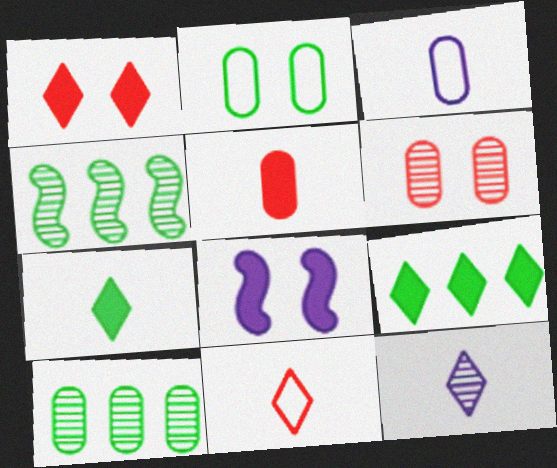[[1, 3, 4], 
[2, 4, 7], 
[4, 6, 12], 
[5, 8, 9], 
[7, 11, 12], 
[8, 10, 11]]